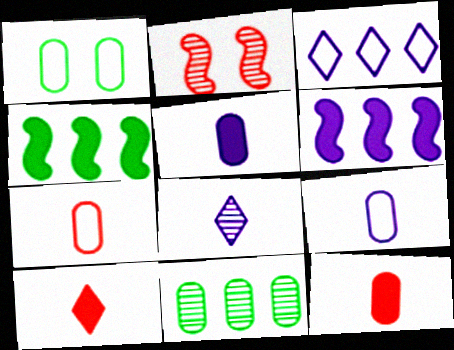[[2, 8, 11]]